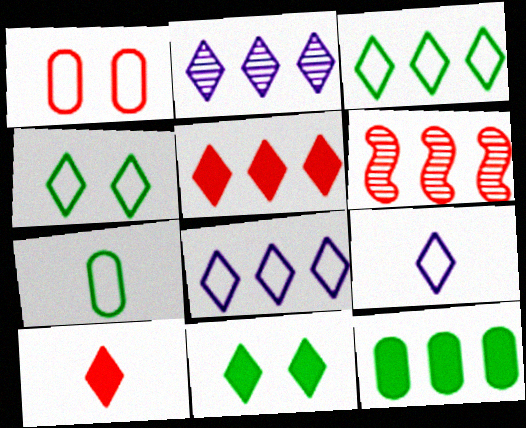[[1, 6, 10], 
[2, 3, 5], 
[2, 4, 10], 
[6, 8, 12]]